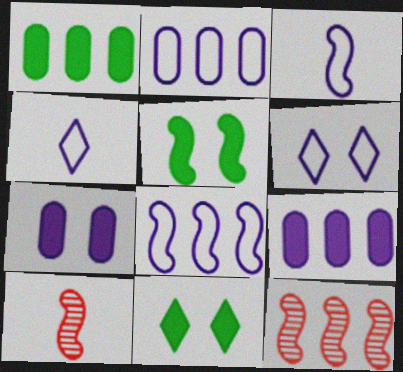[[1, 6, 10], 
[2, 3, 6], 
[2, 10, 11], 
[3, 5, 12], 
[5, 8, 10]]